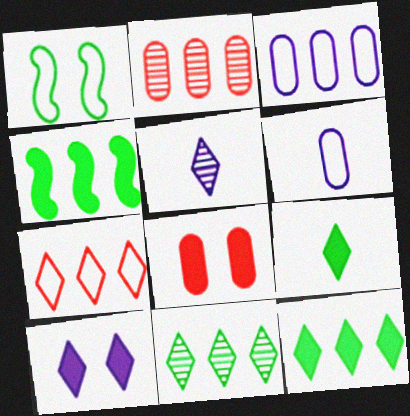[[1, 6, 7]]